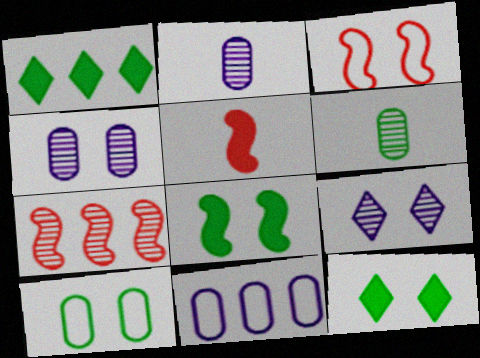[[1, 2, 3], 
[1, 7, 11], 
[3, 4, 12], 
[3, 5, 7], 
[6, 7, 9]]